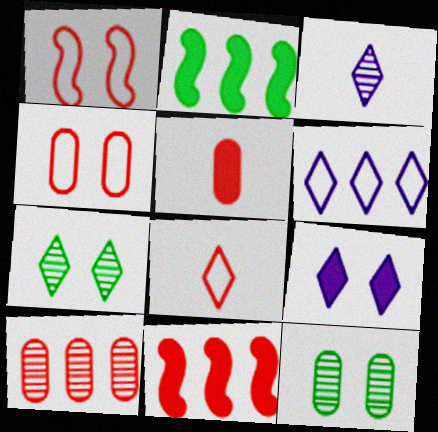[[1, 9, 12], 
[2, 3, 4], 
[2, 5, 9], 
[2, 6, 10], 
[3, 6, 9], 
[4, 5, 10]]